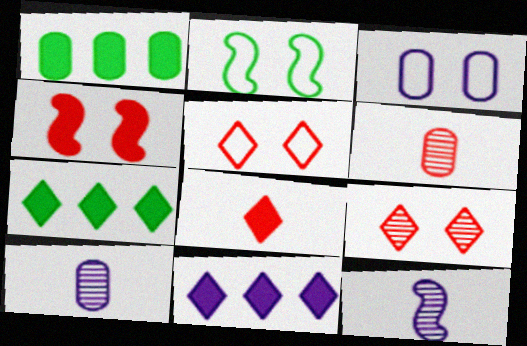[[1, 3, 6], 
[1, 5, 12], 
[2, 3, 5], 
[2, 6, 11], 
[3, 11, 12]]